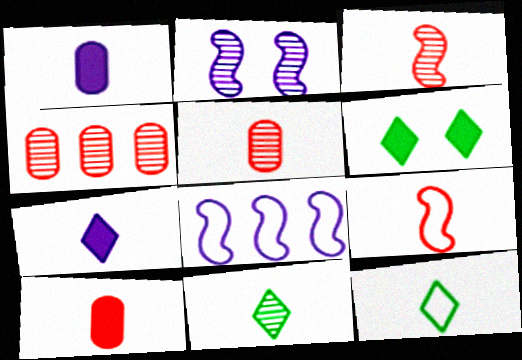[[1, 3, 12], 
[1, 9, 11], 
[2, 4, 11], 
[5, 6, 8]]